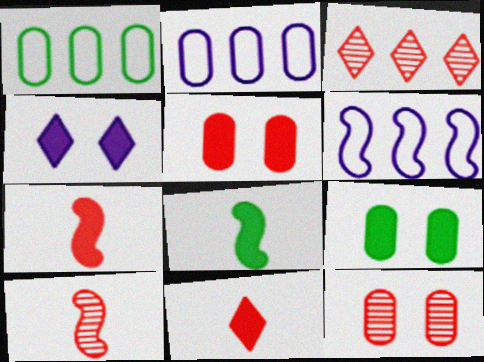[[1, 4, 10], 
[3, 10, 12]]